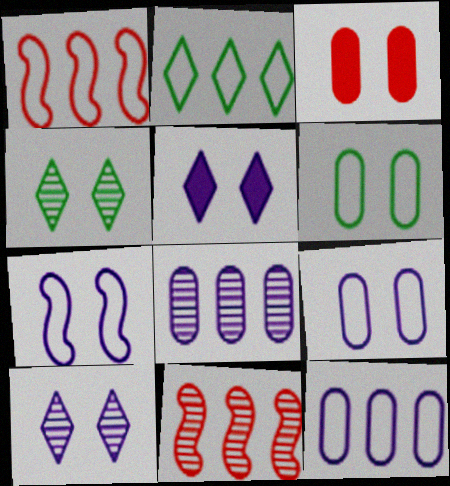[[1, 2, 12], 
[3, 4, 7]]